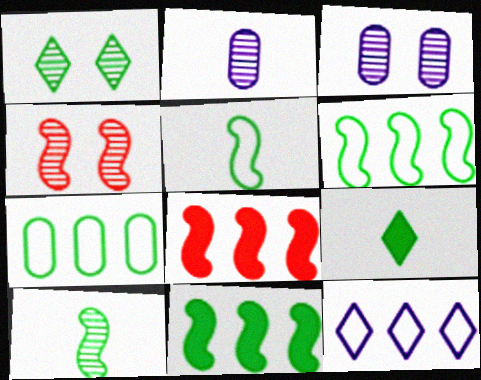[[1, 3, 4]]